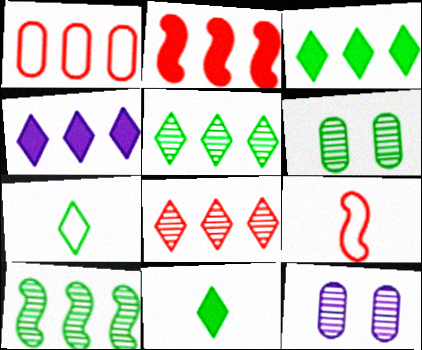[[1, 2, 8], 
[1, 4, 10], 
[2, 7, 12], 
[3, 9, 12], 
[4, 6, 9]]